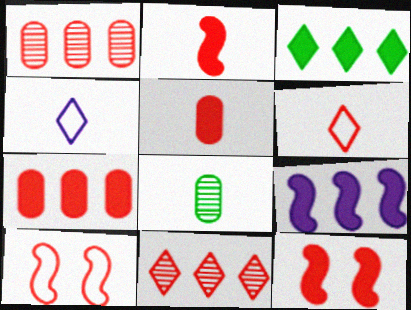[[1, 6, 12], 
[2, 4, 8], 
[3, 7, 9], 
[5, 10, 11]]